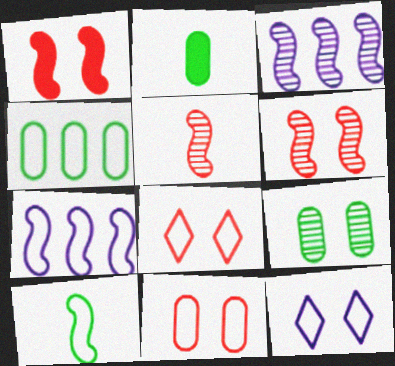[[1, 3, 10], 
[1, 9, 12], 
[2, 3, 8], 
[2, 4, 9]]